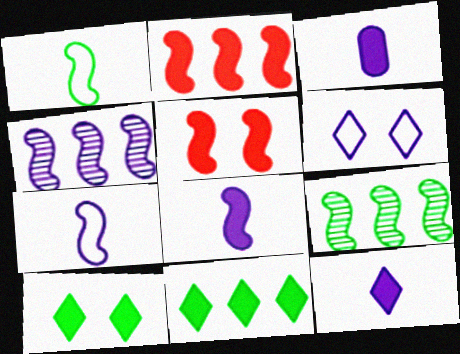[[1, 4, 5], 
[2, 3, 10], 
[3, 4, 6], 
[3, 5, 11], 
[3, 8, 12], 
[5, 7, 9]]